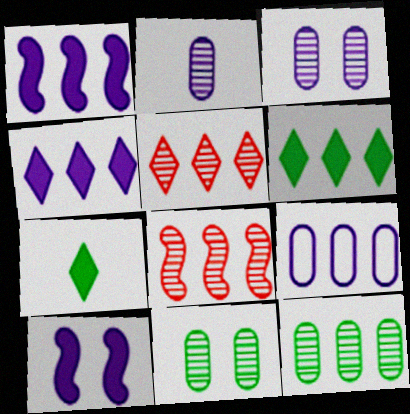[[6, 8, 9]]